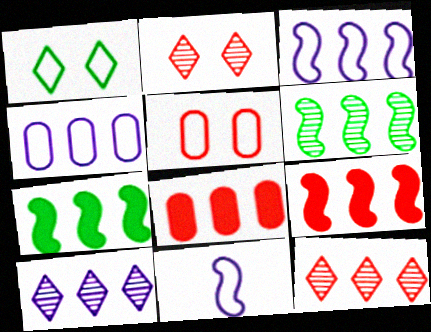[[3, 6, 9], 
[4, 7, 12]]